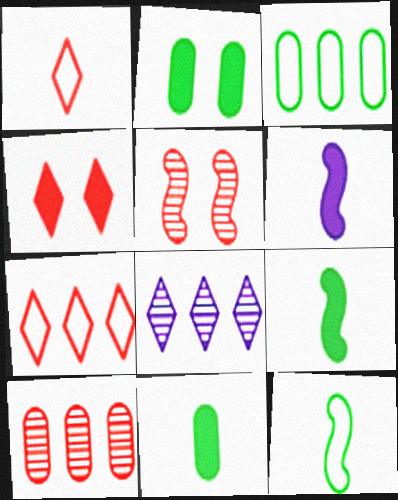[]